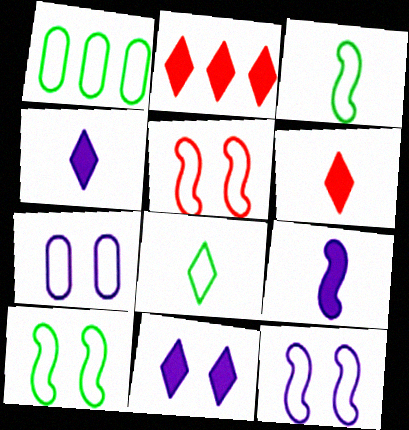[[1, 8, 10], 
[5, 10, 12]]